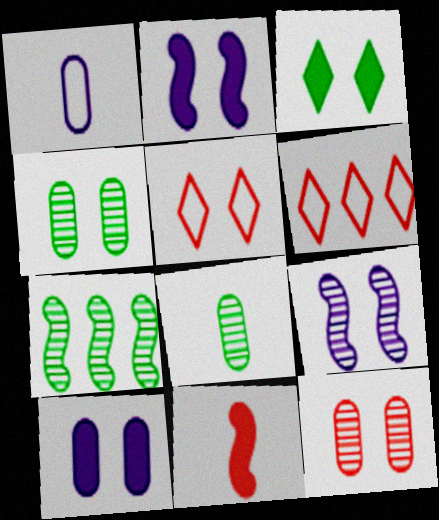[[2, 4, 5], 
[2, 6, 8], 
[6, 11, 12]]